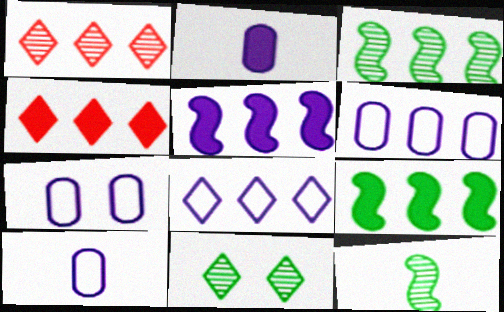[[1, 6, 9], 
[3, 4, 6], 
[4, 7, 12], 
[6, 7, 10]]